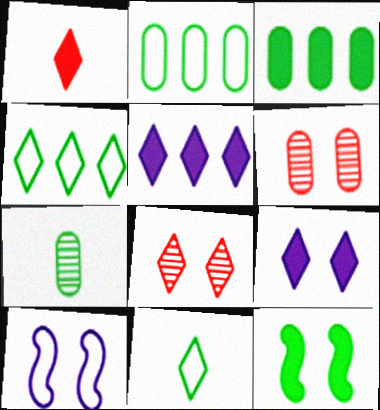[[4, 7, 12], 
[5, 8, 11]]